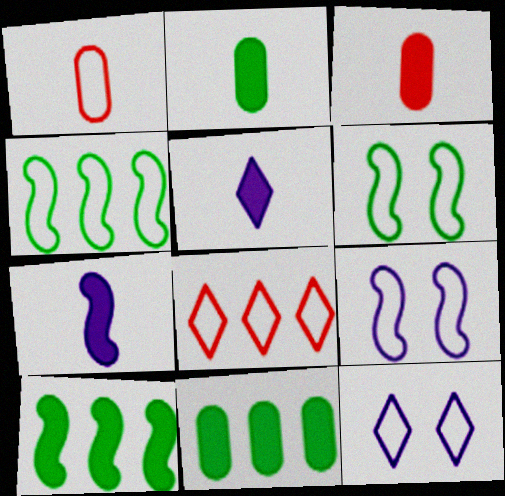[[1, 4, 12]]